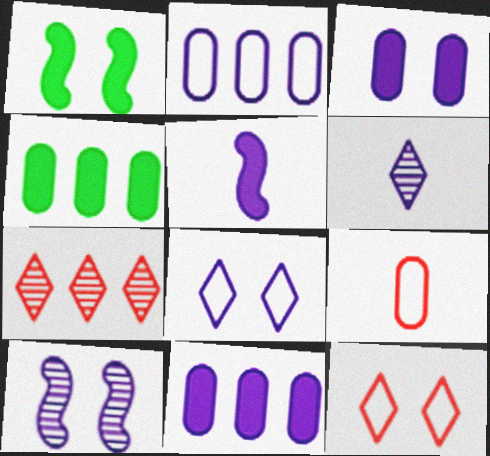[[3, 8, 10]]